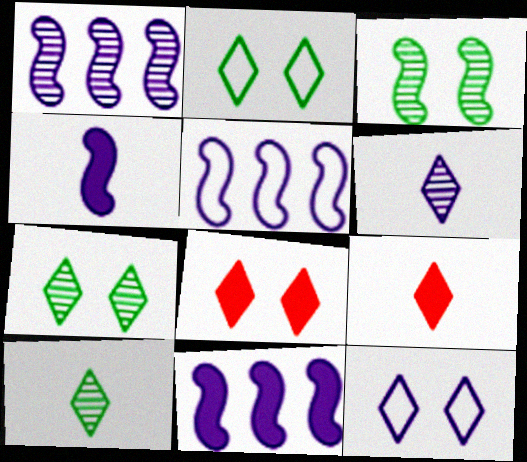[[1, 5, 11], 
[7, 8, 12]]